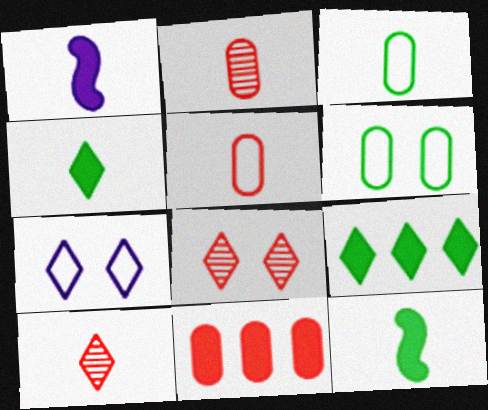[[1, 3, 10], 
[7, 9, 10]]